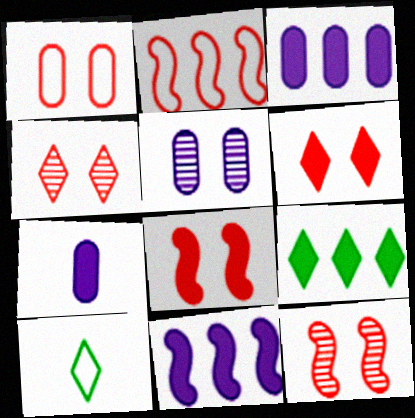[[1, 4, 8], 
[1, 6, 12], 
[3, 10, 12], 
[7, 8, 9]]